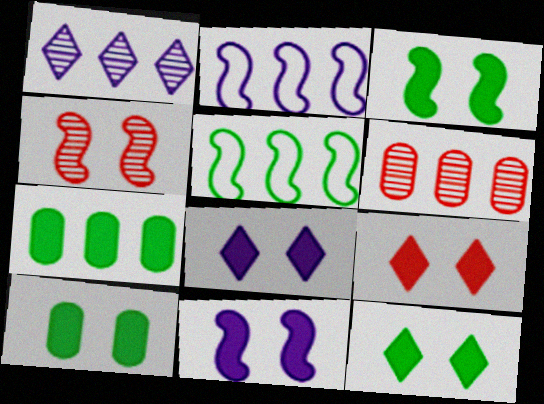[[3, 10, 12], 
[8, 9, 12], 
[9, 10, 11]]